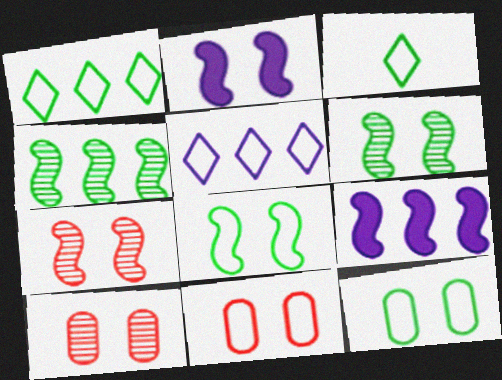[[2, 7, 8], 
[3, 9, 10]]